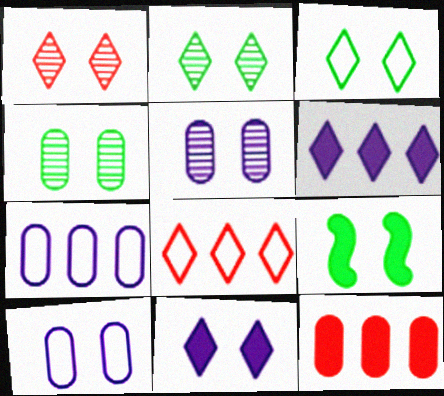[[1, 3, 11], 
[1, 9, 10], 
[3, 4, 9]]